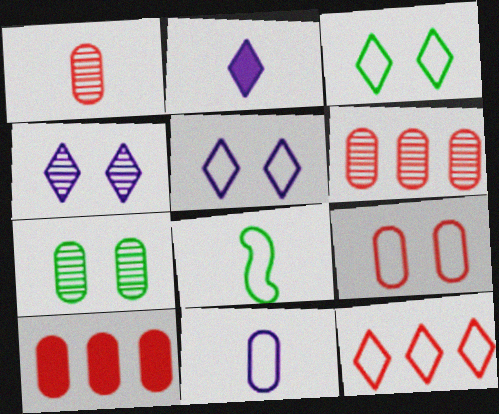[[1, 2, 8], 
[1, 9, 10], 
[4, 8, 10], 
[7, 10, 11]]